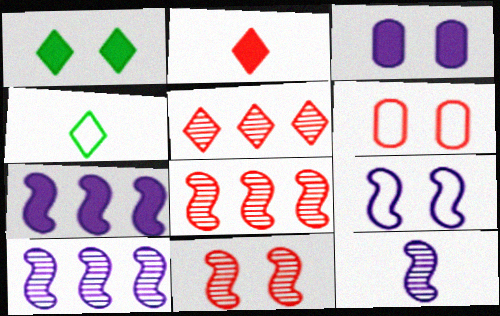[[2, 6, 8], 
[3, 4, 8], 
[7, 9, 12]]